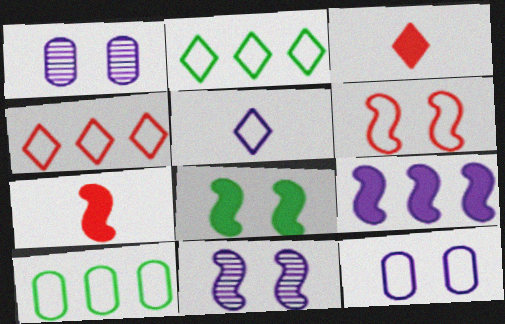[[1, 2, 7], 
[1, 5, 9], 
[3, 10, 11], 
[5, 6, 10], 
[6, 8, 11], 
[7, 8, 9]]